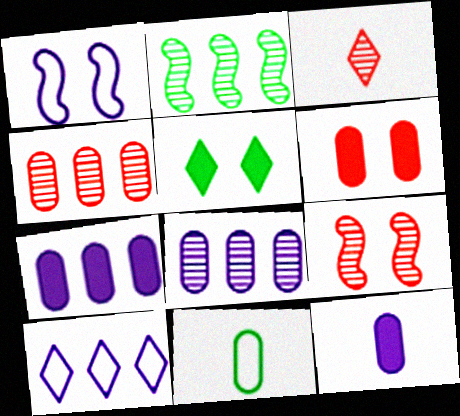[[2, 5, 11], 
[3, 4, 9], 
[3, 5, 10], 
[6, 8, 11]]